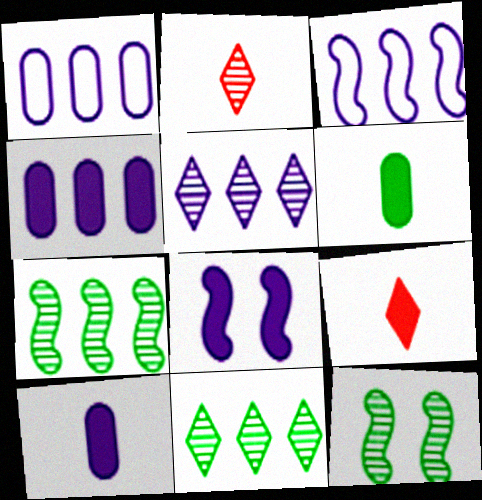[[1, 9, 12], 
[3, 4, 5]]